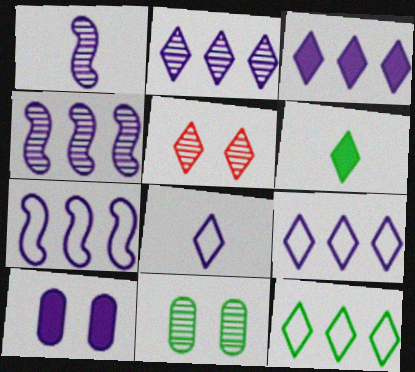[[1, 9, 10], 
[2, 3, 9], 
[4, 8, 10], 
[5, 6, 9]]